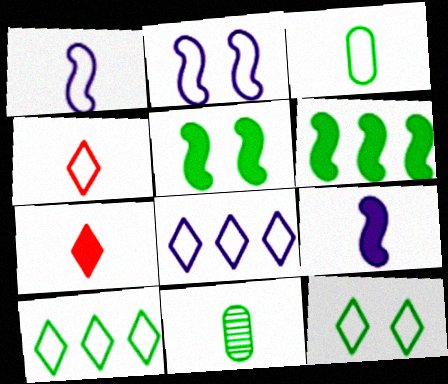[[1, 3, 4], 
[1, 7, 11], 
[4, 8, 12], 
[4, 9, 11], 
[5, 10, 11], 
[6, 11, 12]]